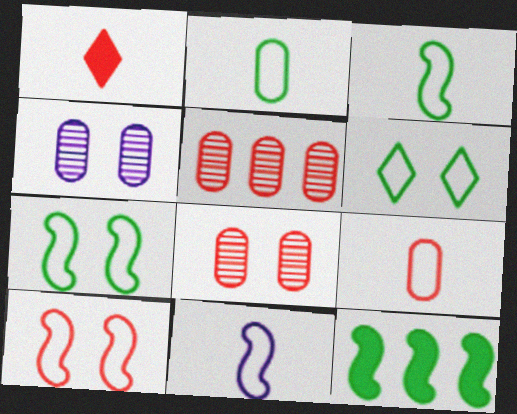[[1, 5, 10]]